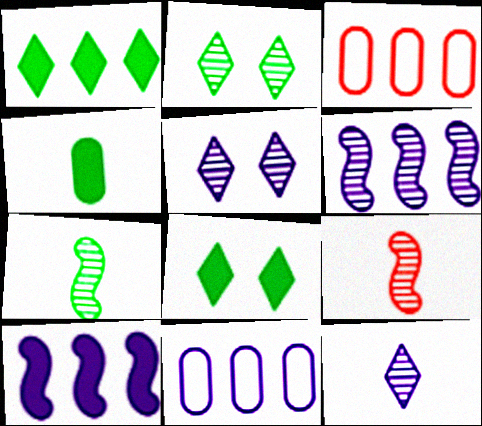[[1, 3, 6], 
[8, 9, 11]]